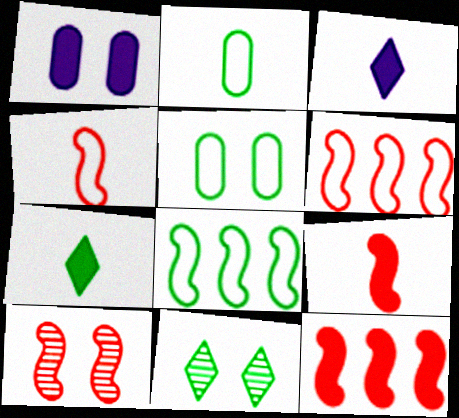[[1, 7, 12], 
[4, 10, 12], 
[6, 9, 10]]